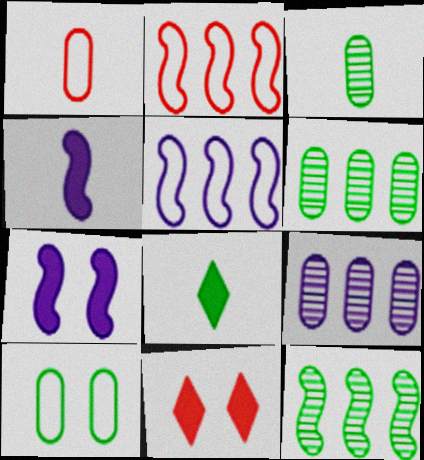[[3, 5, 11], 
[8, 10, 12]]